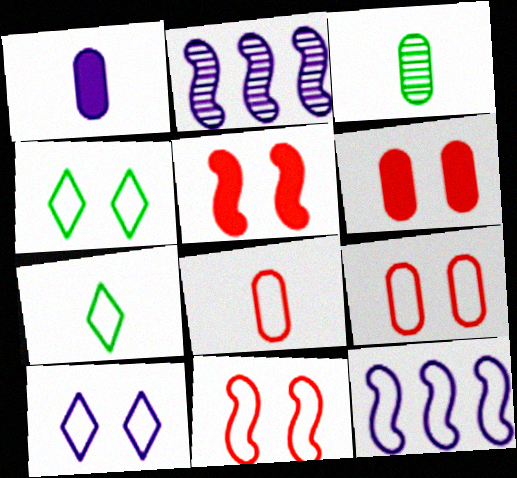[[1, 2, 10], 
[1, 3, 8], 
[2, 6, 7], 
[4, 8, 12], 
[7, 9, 12]]